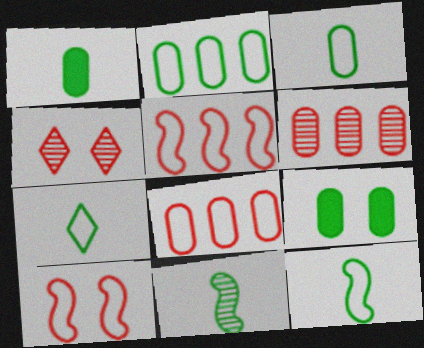[[1, 7, 11], 
[3, 7, 12]]